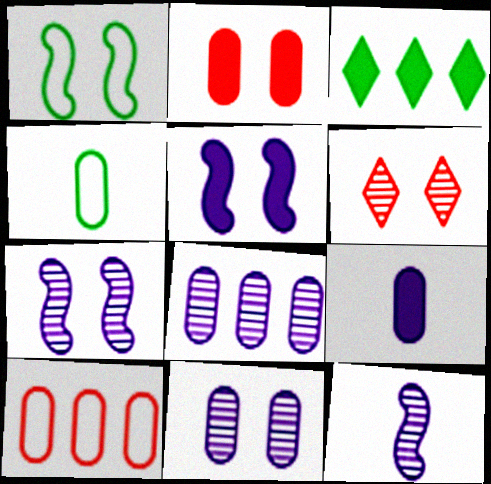[[2, 4, 8]]